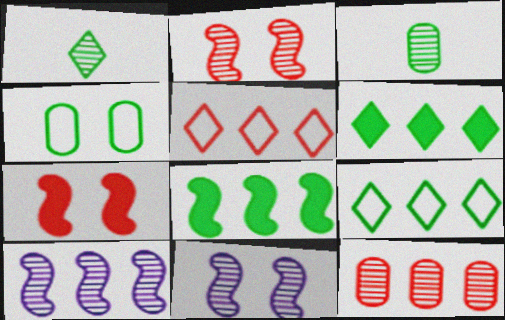[[1, 4, 8], 
[1, 11, 12]]